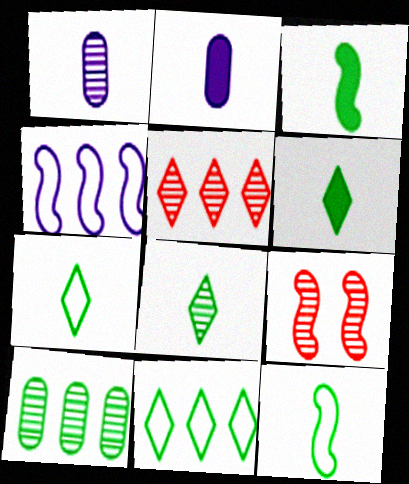[[2, 9, 11], 
[3, 4, 9], 
[6, 7, 8]]